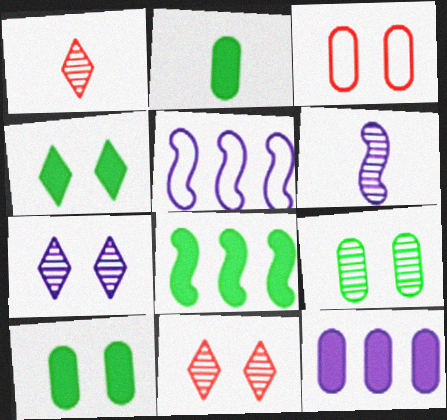[[1, 5, 10], 
[2, 4, 8], 
[2, 5, 11]]